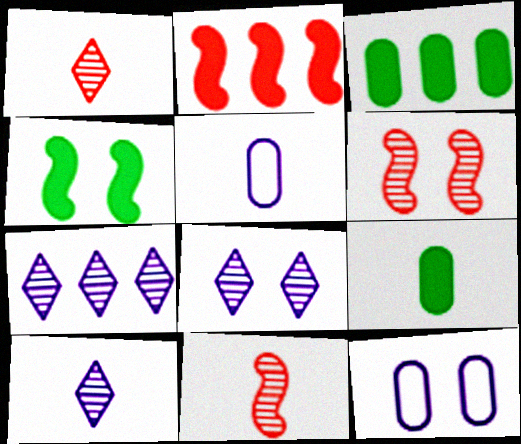[[7, 8, 10]]